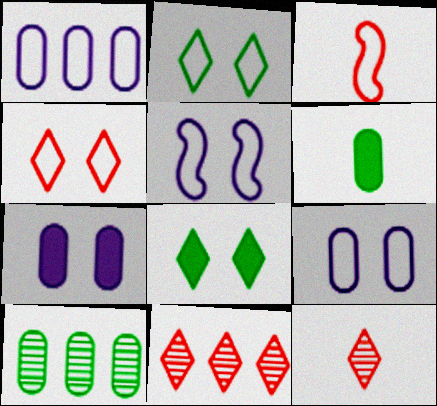[[1, 2, 3], 
[5, 6, 11]]